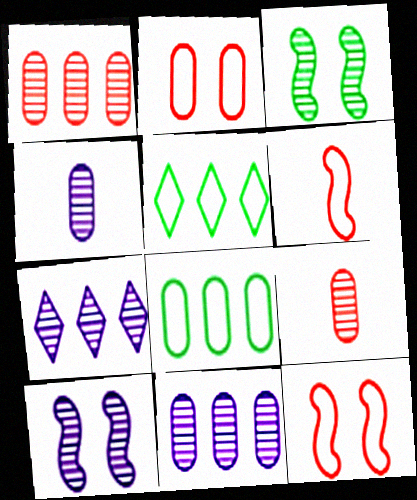[[3, 7, 9], 
[4, 7, 10]]